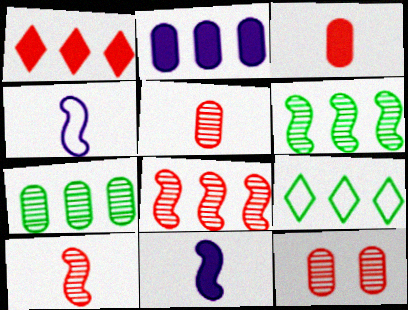[[2, 8, 9], 
[9, 11, 12]]